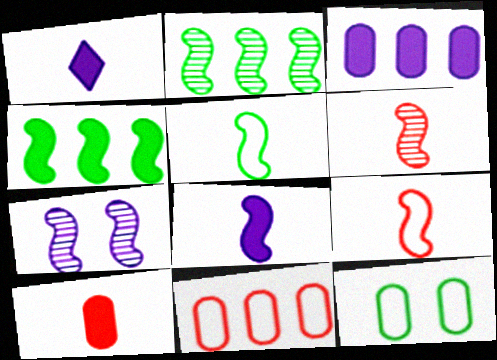[[2, 6, 7], 
[4, 7, 9], 
[5, 6, 8]]